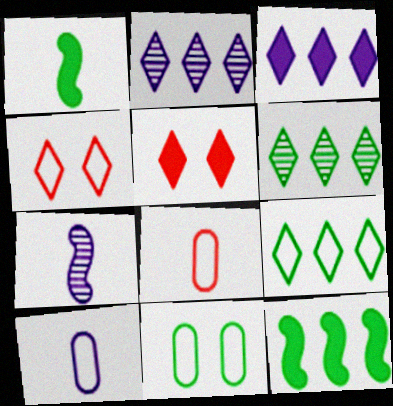[[1, 6, 11]]